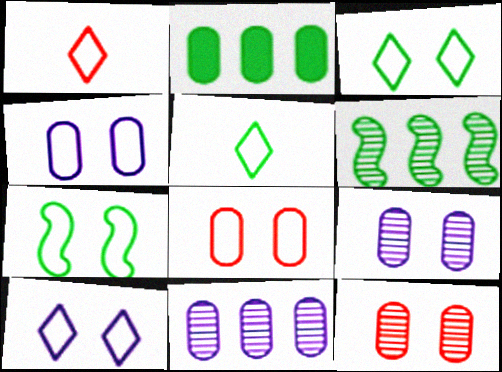[[7, 8, 10]]